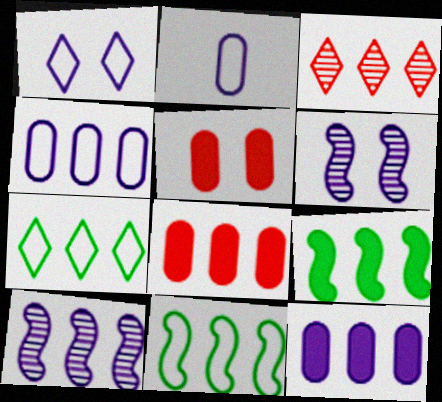[[3, 4, 9], 
[3, 11, 12], 
[7, 8, 10]]